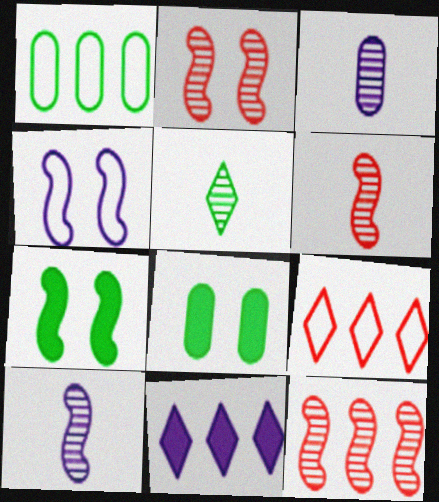[[1, 5, 7], 
[1, 11, 12], 
[2, 4, 7], 
[2, 6, 12], 
[3, 4, 11], 
[3, 5, 6], 
[3, 7, 9], 
[8, 9, 10]]